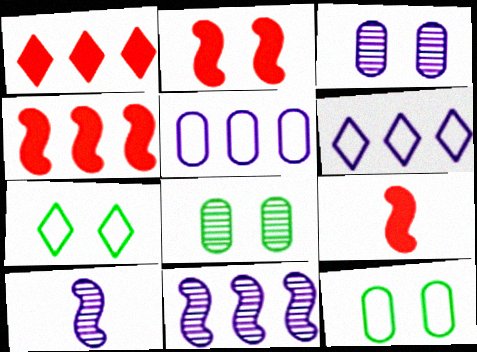[[1, 10, 12], 
[2, 3, 7], 
[2, 4, 9], 
[6, 8, 9]]